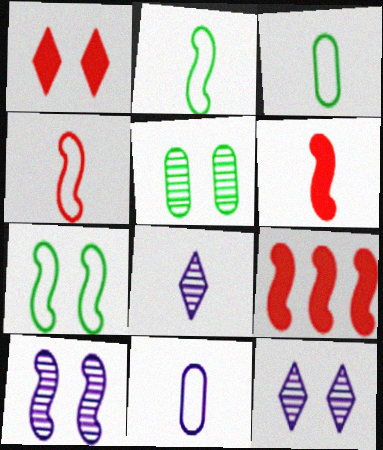[[2, 9, 10], 
[3, 6, 8], 
[3, 9, 12]]